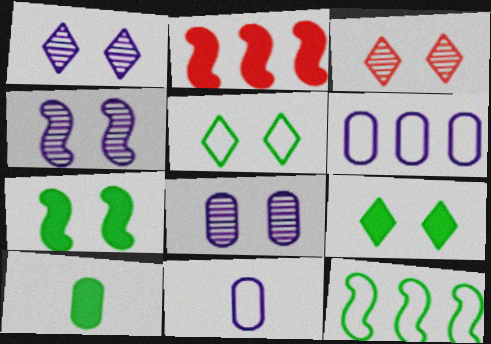[[1, 4, 8]]